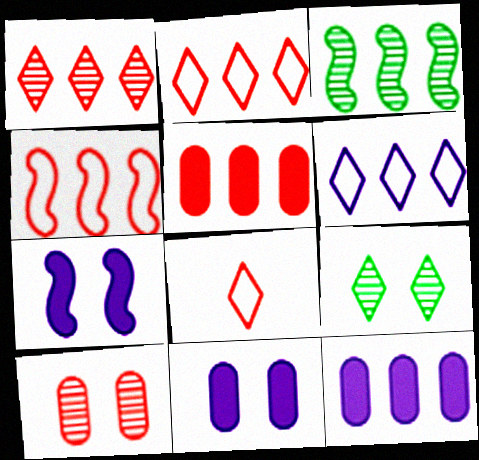[[1, 4, 5], 
[2, 3, 12], 
[3, 5, 6], 
[3, 8, 11]]